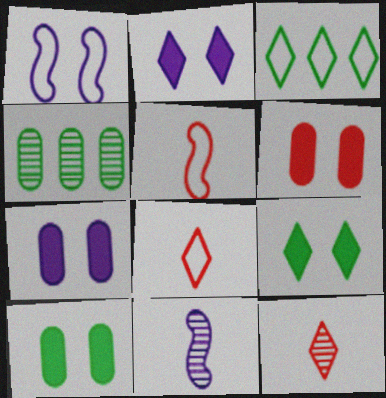[[2, 3, 12], 
[2, 4, 5], 
[3, 6, 11], 
[6, 7, 10]]